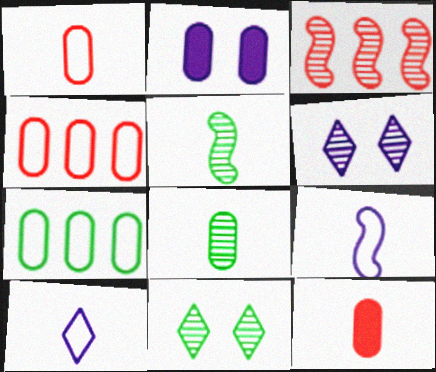[[2, 4, 8], 
[3, 6, 8], 
[5, 10, 12]]